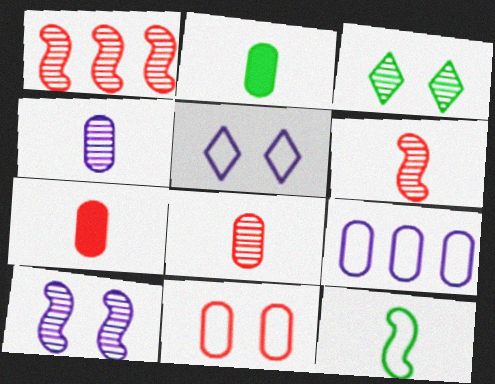[[1, 2, 5], 
[1, 3, 4]]